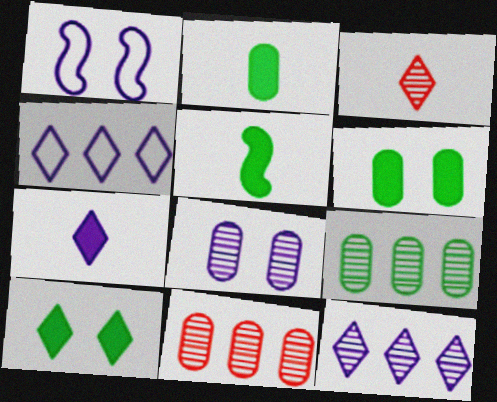[[3, 4, 10]]